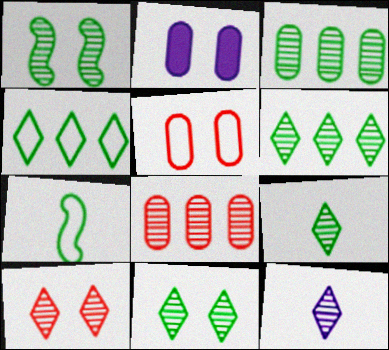[[1, 3, 9], 
[1, 8, 12], 
[6, 9, 11], 
[6, 10, 12]]